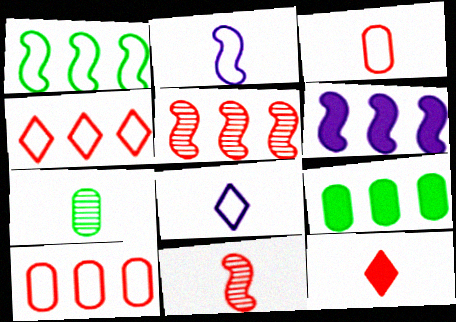[[1, 5, 6], 
[2, 7, 12], 
[3, 11, 12]]